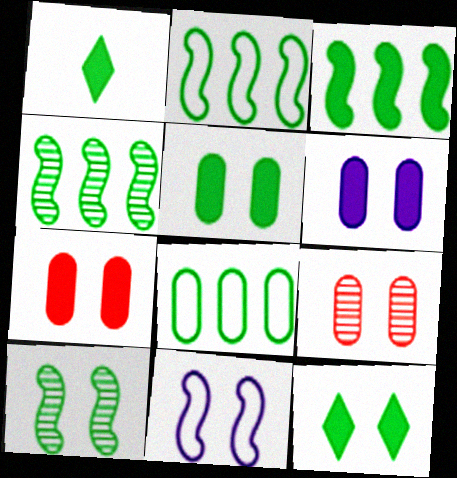[[1, 3, 5], 
[1, 8, 10], 
[2, 3, 4], 
[5, 6, 7], 
[9, 11, 12]]